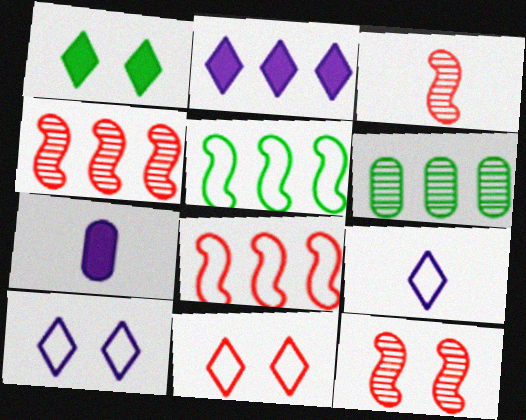[[2, 6, 8], 
[3, 4, 12]]